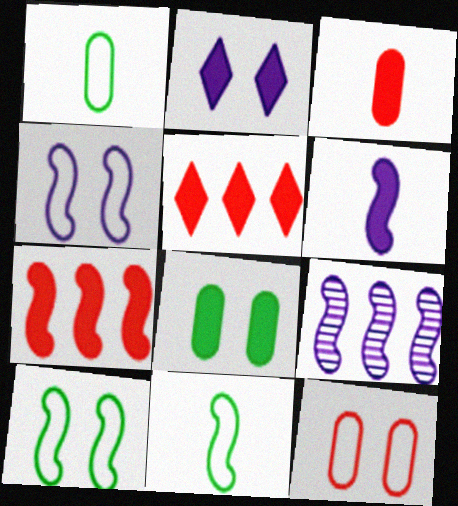[[4, 6, 9], 
[5, 6, 8]]